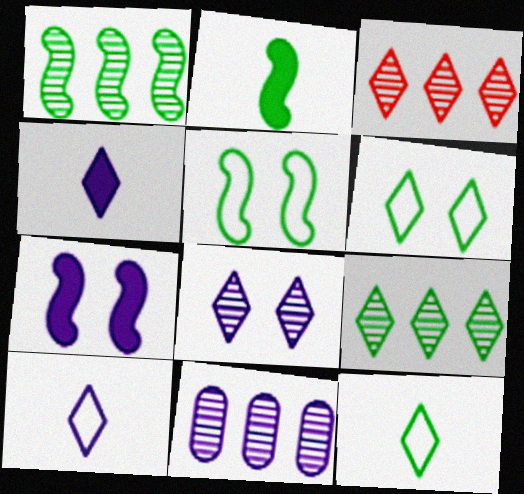[[1, 2, 5], 
[1, 3, 11], 
[3, 4, 6], 
[7, 10, 11]]